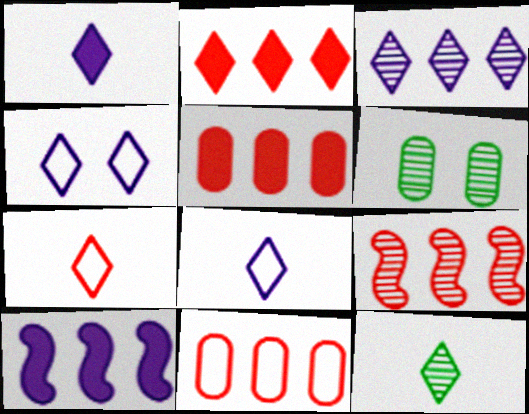[[1, 3, 4], 
[1, 7, 12], 
[2, 4, 12], 
[2, 9, 11], 
[6, 7, 10]]